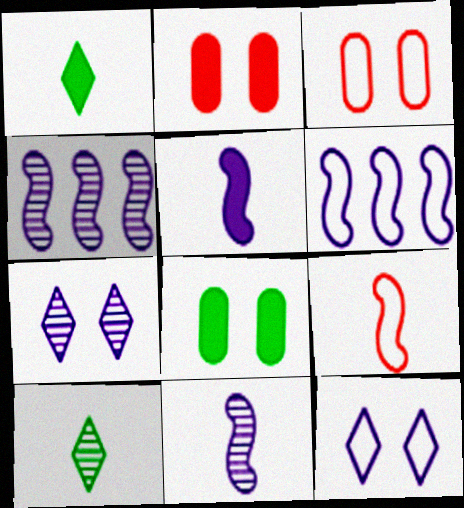[[1, 3, 4], 
[2, 6, 10]]